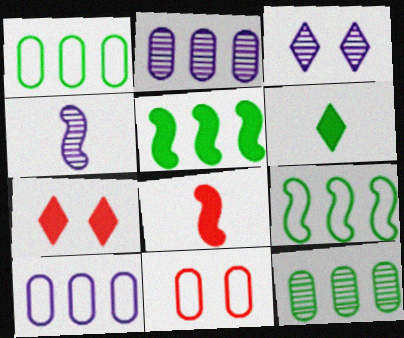[[1, 3, 8], 
[1, 4, 7], 
[2, 3, 4]]